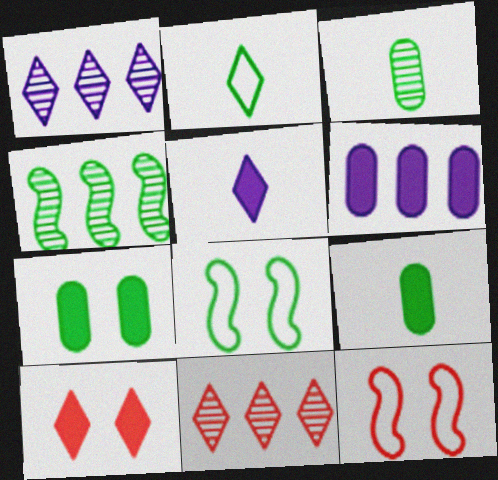[[1, 2, 10], 
[1, 9, 12], 
[2, 4, 7]]